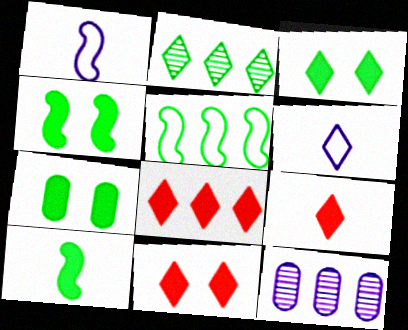[[2, 6, 11], 
[3, 4, 7], 
[5, 8, 12], 
[8, 9, 11]]